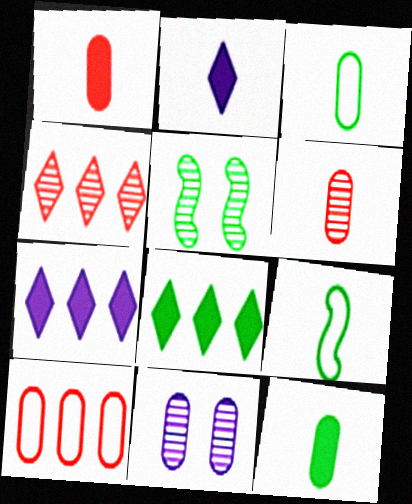[[2, 5, 10], 
[2, 6, 9], 
[3, 5, 8], 
[10, 11, 12]]